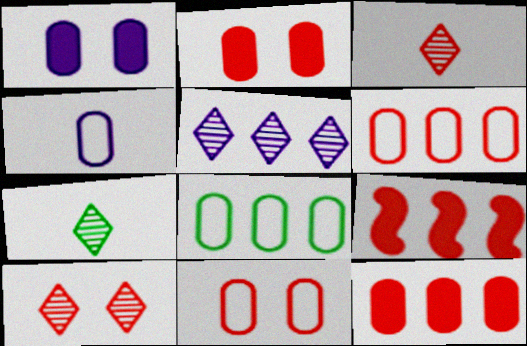[[3, 9, 11], 
[4, 8, 11], 
[5, 7, 10], 
[5, 8, 9]]